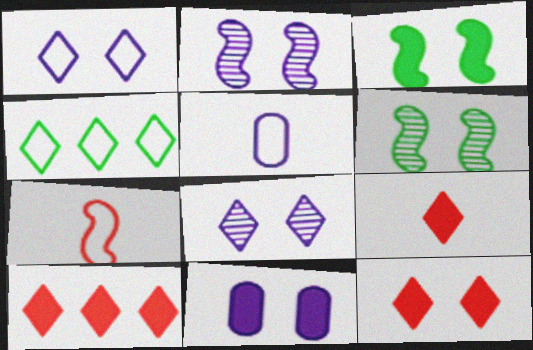[[1, 2, 11], 
[3, 11, 12], 
[4, 8, 9], 
[5, 6, 10], 
[9, 10, 12]]